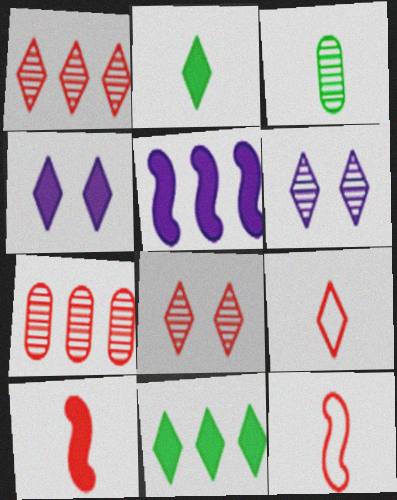[[6, 9, 11]]